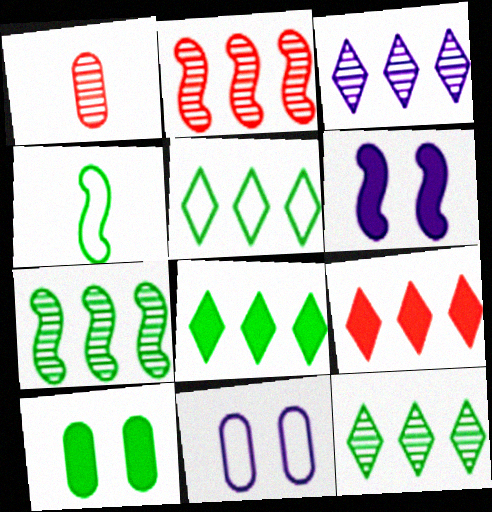[[1, 5, 6], 
[2, 4, 6], 
[3, 5, 9], 
[4, 10, 12], 
[5, 8, 12]]